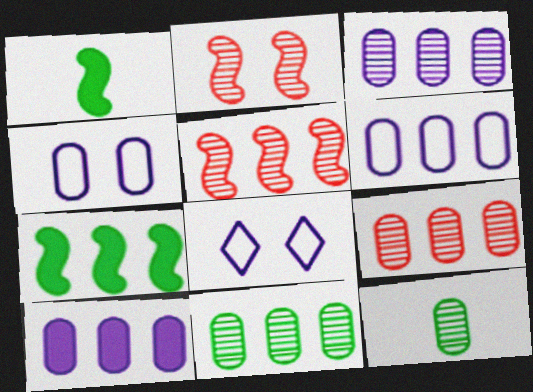[[1, 8, 9], 
[3, 6, 10], 
[3, 9, 11]]